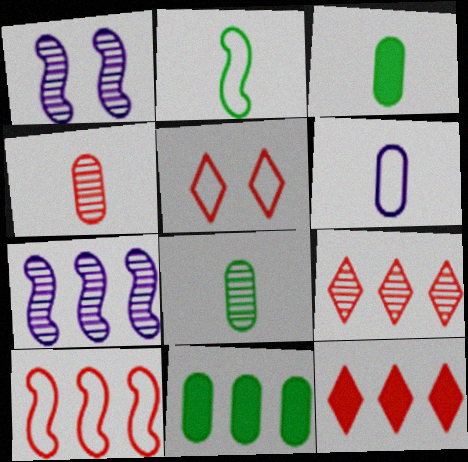[[1, 8, 9], 
[3, 4, 6], 
[3, 5, 7]]